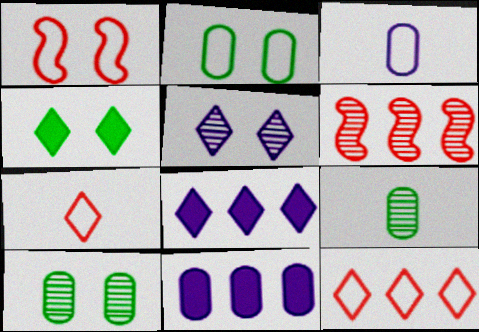[[1, 8, 9], 
[3, 4, 6], 
[5, 6, 9]]